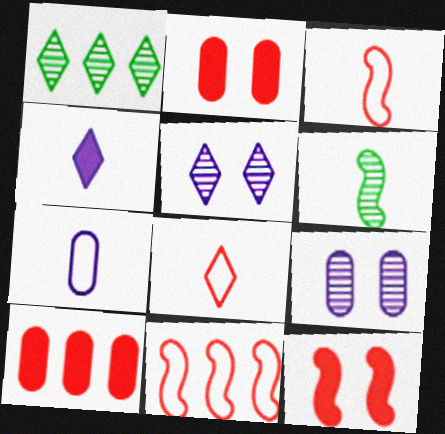[[1, 7, 12]]